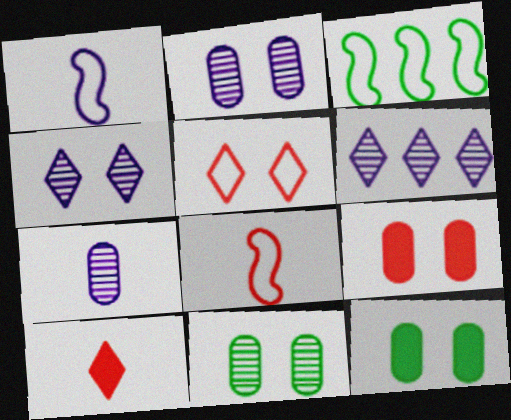[[2, 3, 10], 
[6, 8, 12]]